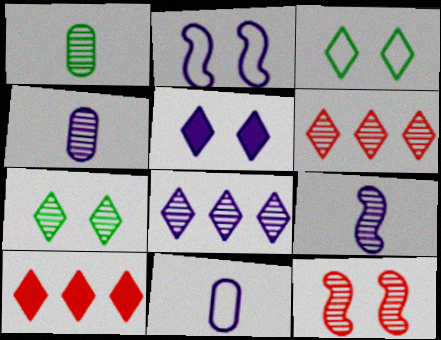[[1, 2, 10], 
[1, 8, 12]]